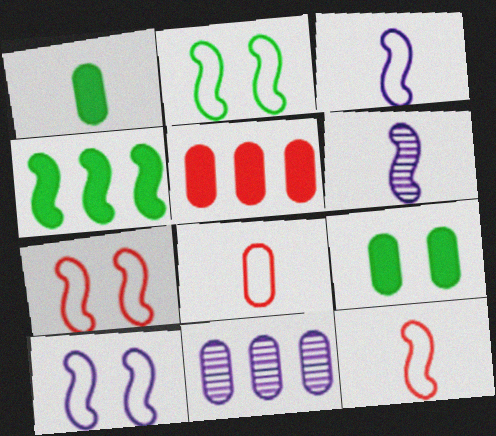[[2, 7, 10], 
[4, 6, 7], 
[8, 9, 11]]